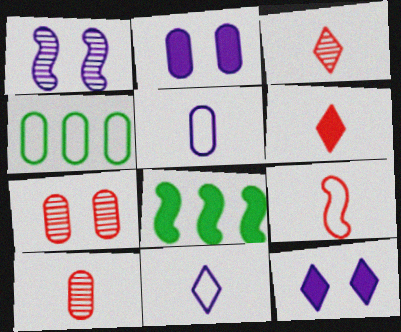[[1, 4, 6], 
[1, 8, 9], 
[2, 4, 10], 
[2, 6, 8], 
[6, 9, 10], 
[7, 8, 11]]